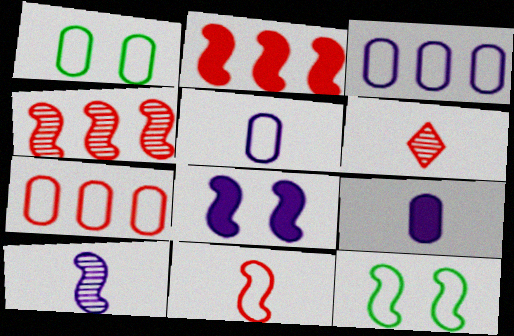[[1, 5, 7], 
[2, 10, 12]]